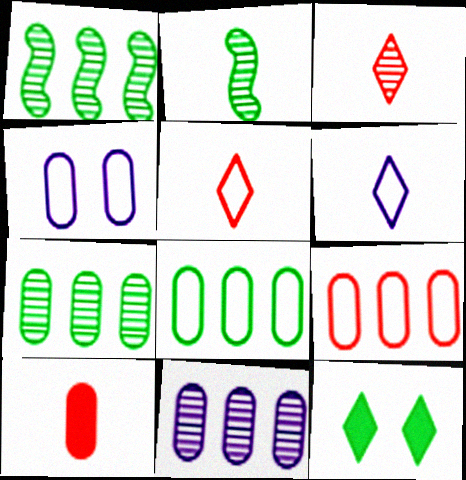[[2, 6, 10], 
[2, 8, 12], 
[4, 7, 10]]